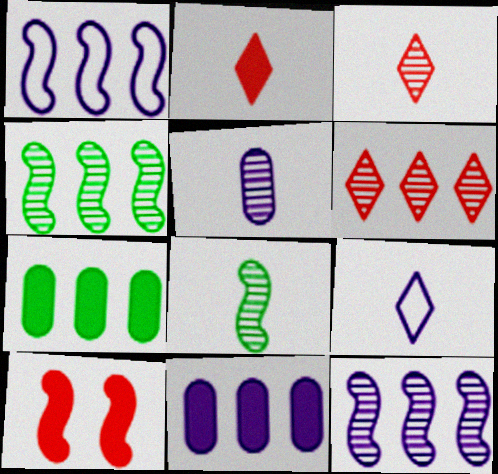[[1, 6, 7], 
[1, 8, 10], 
[3, 5, 8]]